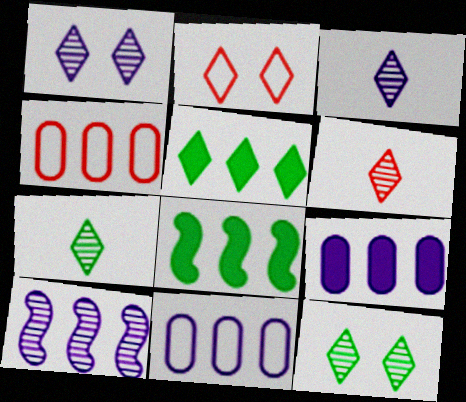[[2, 3, 5], 
[3, 6, 7], 
[4, 5, 10]]